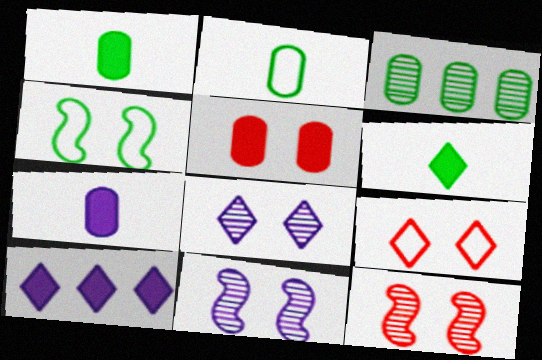[[2, 10, 12], 
[3, 4, 6], 
[4, 5, 8], 
[5, 9, 12]]